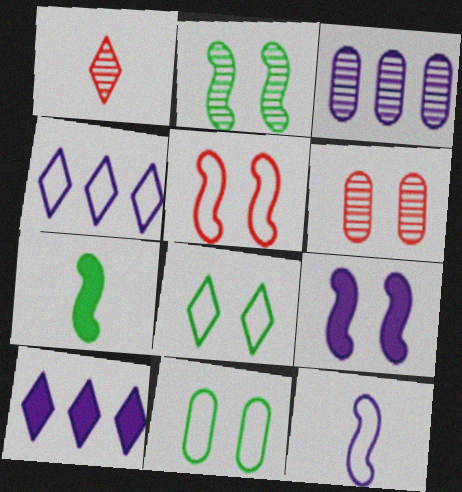[[1, 2, 3], 
[1, 8, 10], 
[2, 5, 9], 
[4, 6, 7], 
[6, 8, 9]]